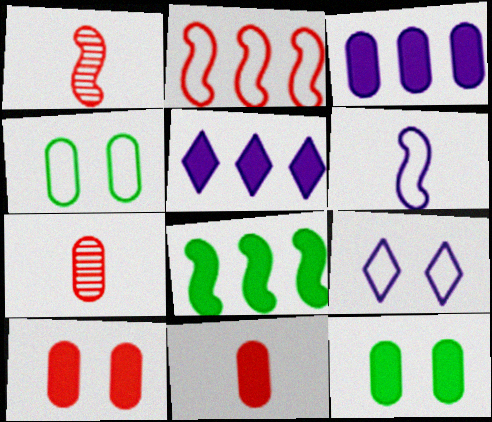[[1, 4, 5], 
[3, 4, 7], 
[3, 11, 12], 
[7, 8, 9]]